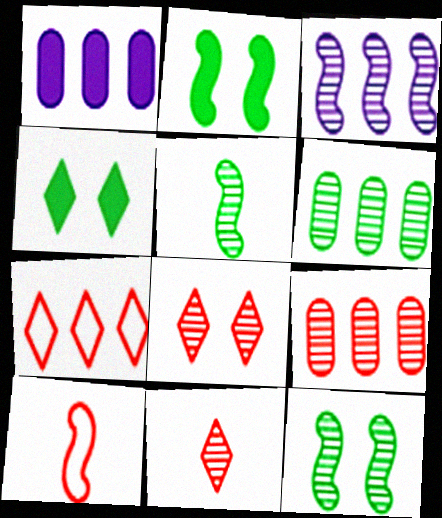[[2, 3, 10]]